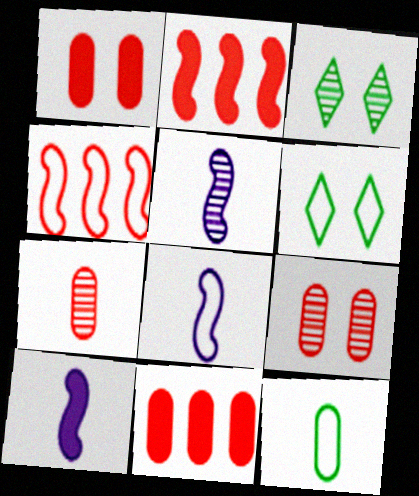[[3, 8, 11], 
[5, 6, 11], 
[5, 8, 10]]